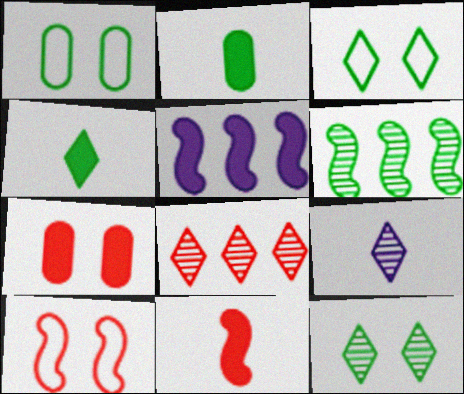[[1, 4, 6], 
[2, 3, 6], 
[4, 5, 7], 
[8, 9, 12]]